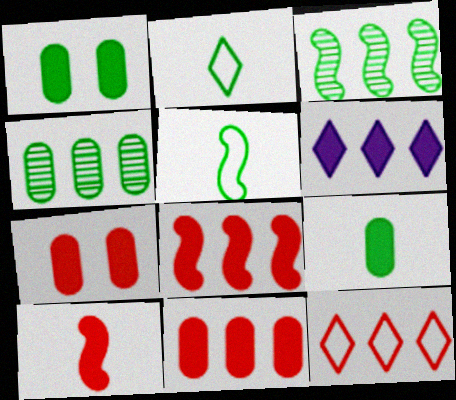[[1, 2, 3], 
[1, 6, 10]]